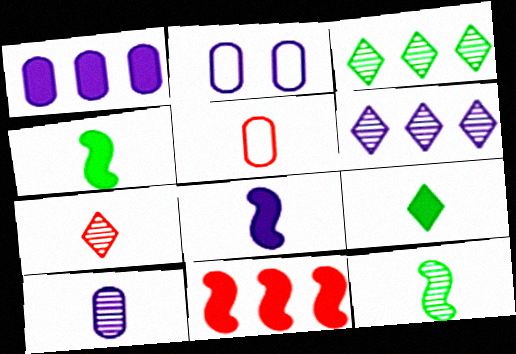[[1, 2, 10], 
[2, 6, 8], 
[7, 10, 12]]